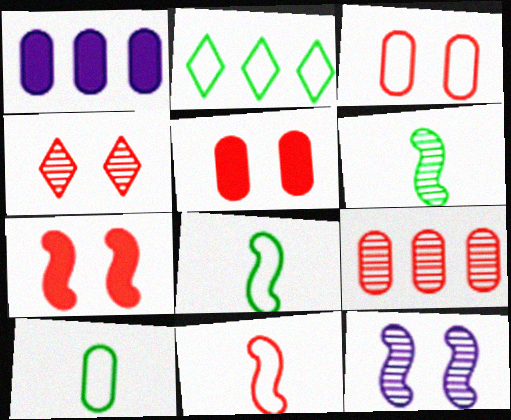[[1, 4, 8], 
[3, 4, 7]]